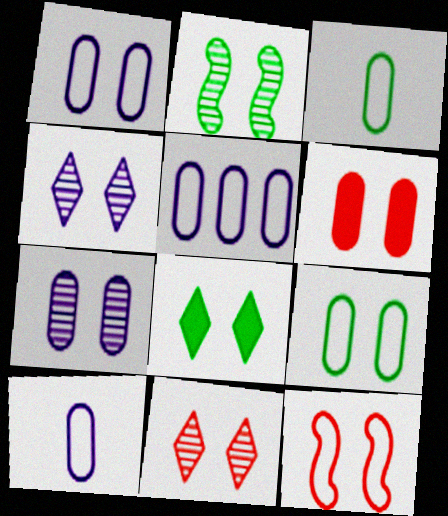[[1, 5, 10], 
[2, 7, 11], 
[2, 8, 9], 
[6, 7, 9], 
[6, 11, 12], 
[7, 8, 12]]